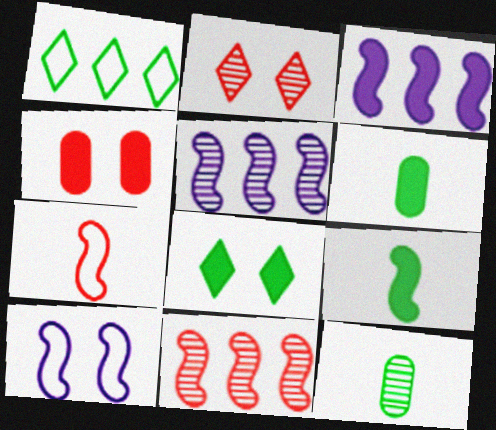[[2, 5, 12], 
[9, 10, 11]]